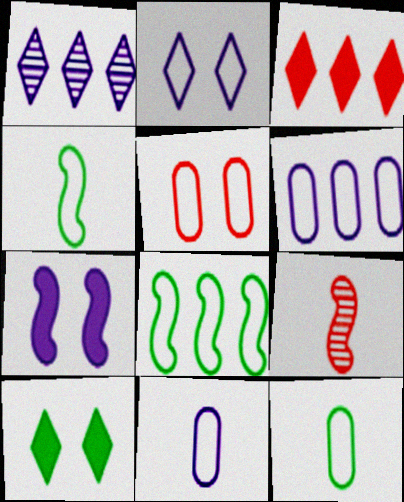[[1, 7, 11], 
[3, 5, 9], 
[5, 6, 12], 
[6, 9, 10], 
[7, 8, 9]]